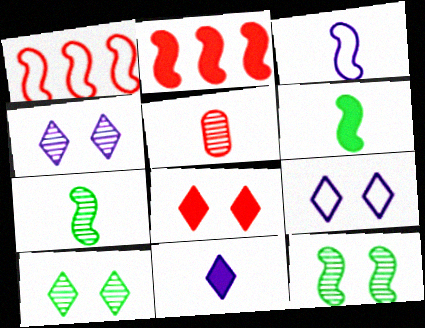[[1, 5, 8], 
[2, 3, 12], 
[8, 9, 10]]